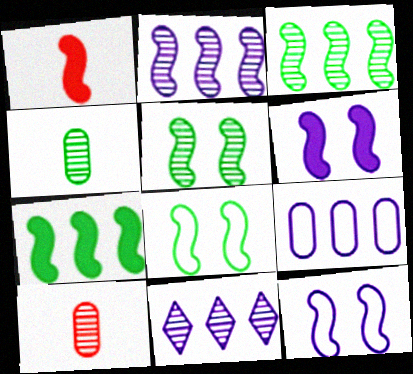[[1, 2, 8], 
[1, 3, 12], 
[1, 6, 7], 
[5, 10, 11]]